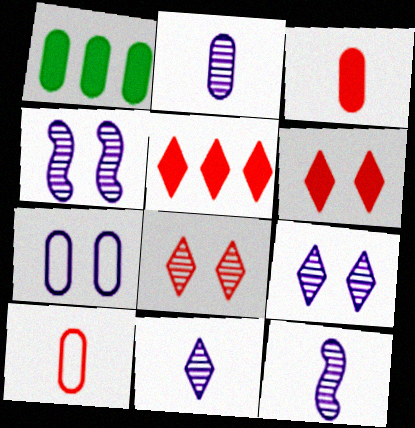[[2, 11, 12]]